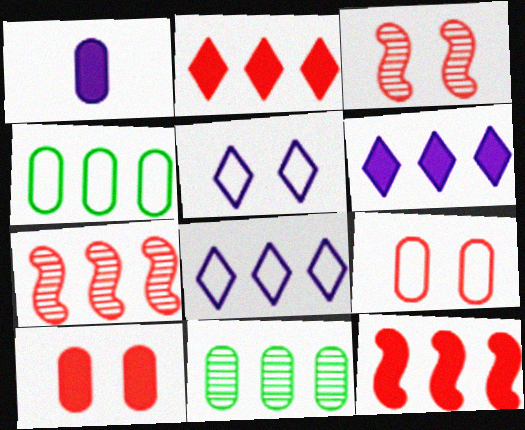[[1, 9, 11], 
[4, 6, 7], 
[8, 11, 12]]